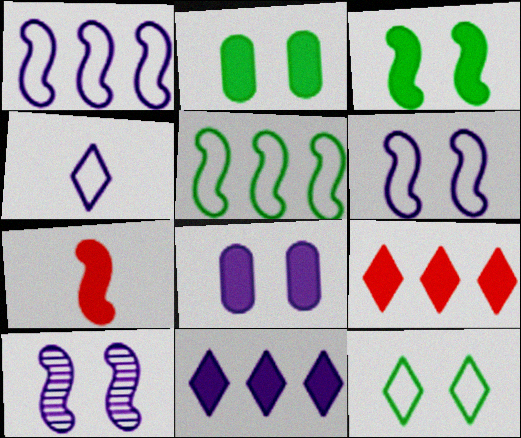[[2, 7, 11], 
[5, 7, 10]]